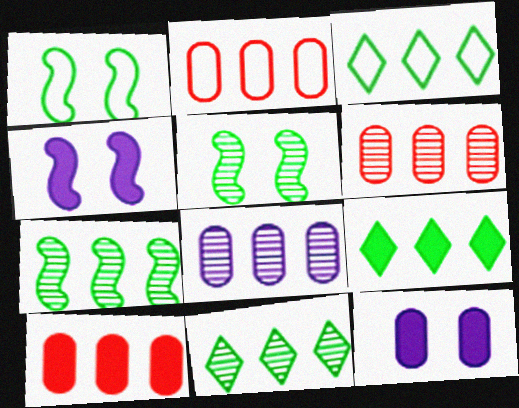[[2, 6, 10], 
[3, 9, 11]]